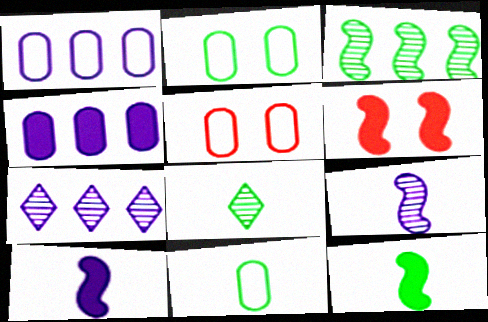[[1, 5, 11], 
[1, 6, 8], 
[5, 7, 12], 
[6, 7, 11], 
[8, 11, 12]]